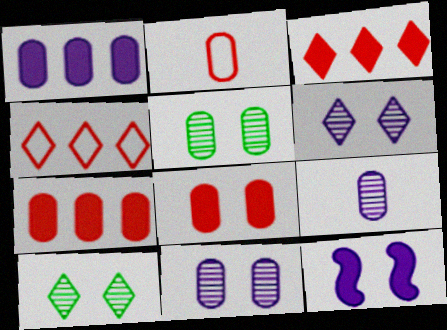[[1, 2, 5]]